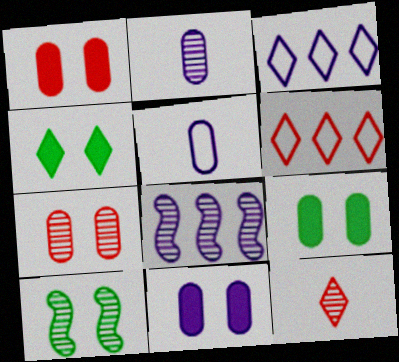[[1, 9, 11], 
[3, 4, 12]]